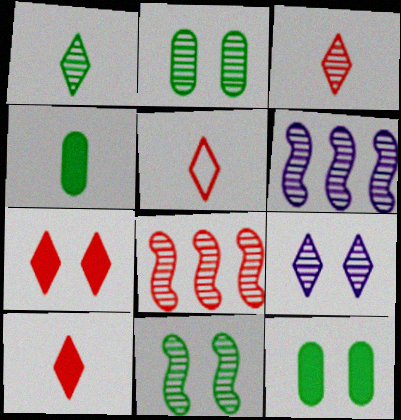[[2, 3, 6], 
[3, 5, 10], 
[5, 6, 12]]